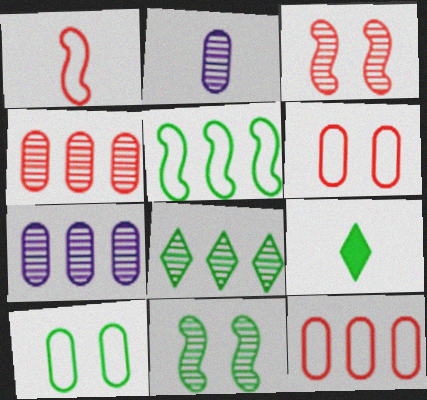[[1, 2, 9], 
[2, 3, 8]]